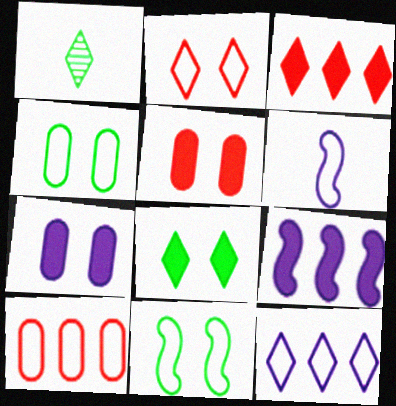[]